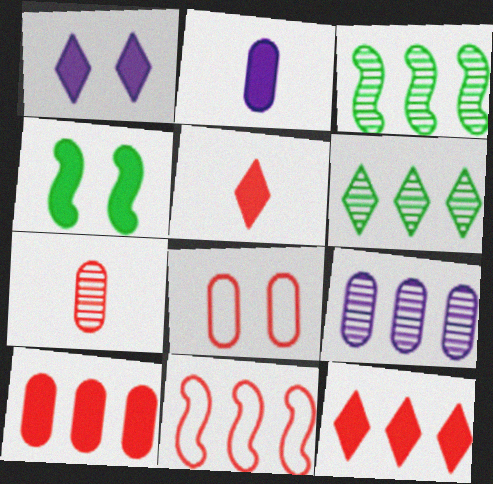[[2, 4, 12], 
[7, 8, 10]]